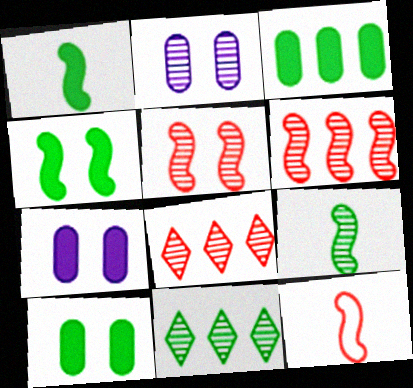[[2, 8, 9], 
[7, 11, 12]]